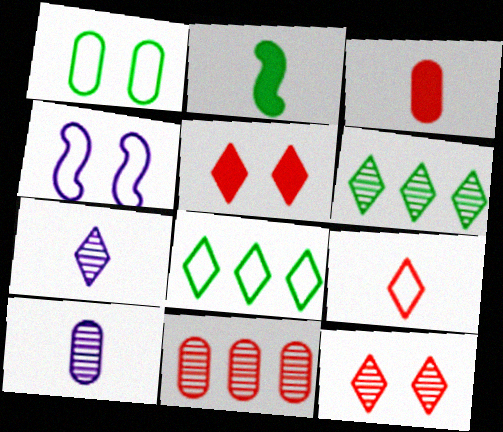[[1, 2, 6], 
[2, 9, 10], 
[3, 4, 6], 
[5, 7, 8], 
[6, 7, 12]]